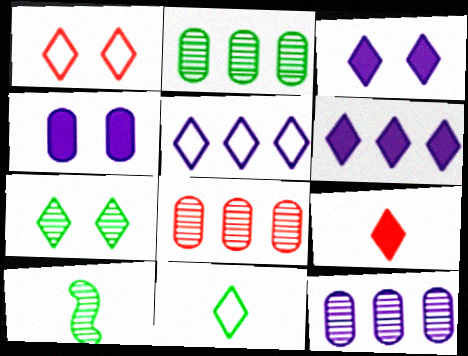[[1, 3, 7], 
[1, 5, 11], 
[2, 7, 10], 
[2, 8, 12], 
[5, 7, 9]]